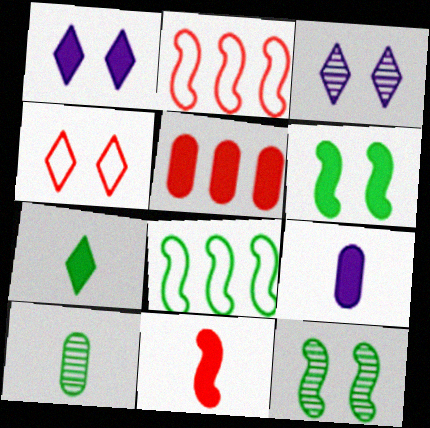[[1, 2, 10], 
[7, 9, 11]]